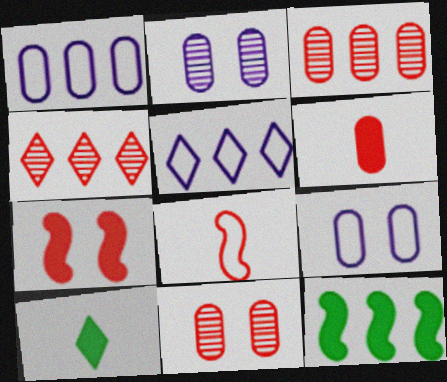[[1, 4, 12], 
[3, 5, 12]]